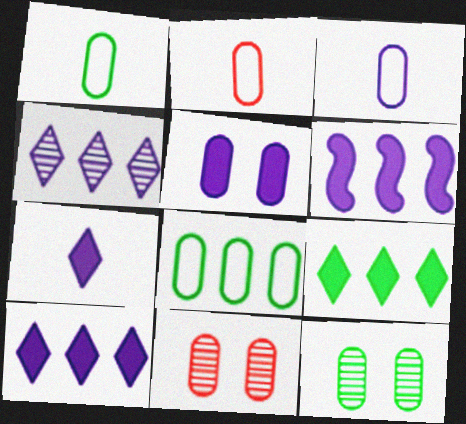[[1, 2, 3], 
[5, 6, 7]]